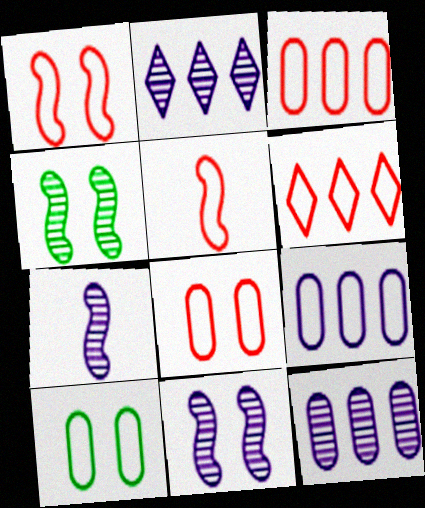[[5, 6, 8]]